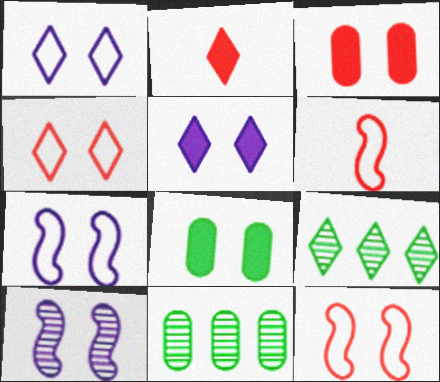[[1, 2, 9], 
[2, 7, 11], 
[4, 8, 10], 
[5, 6, 11]]